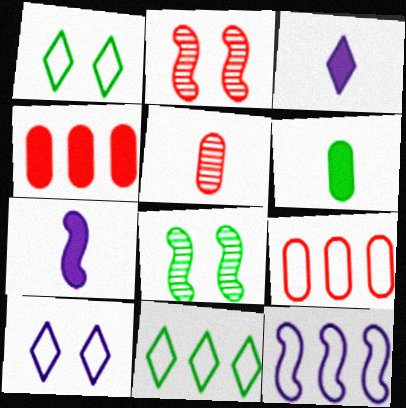[[3, 8, 9], 
[6, 8, 11], 
[9, 11, 12]]